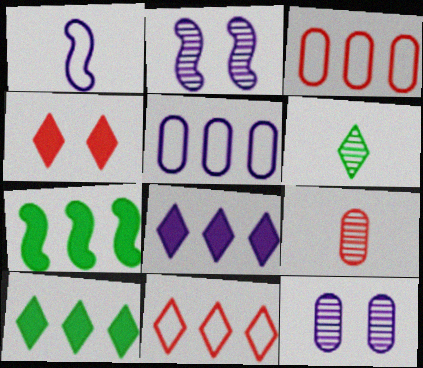[[1, 8, 12]]